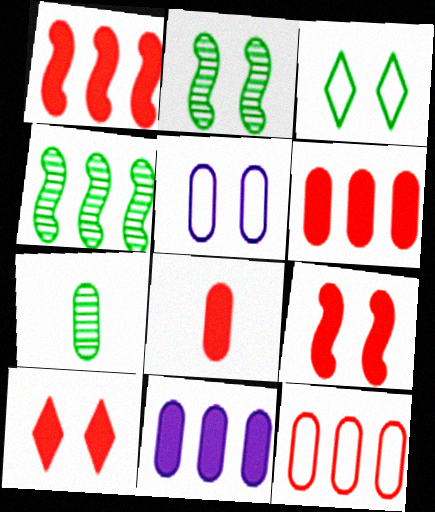[[1, 8, 10], 
[2, 5, 10], 
[5, 6, 7]]